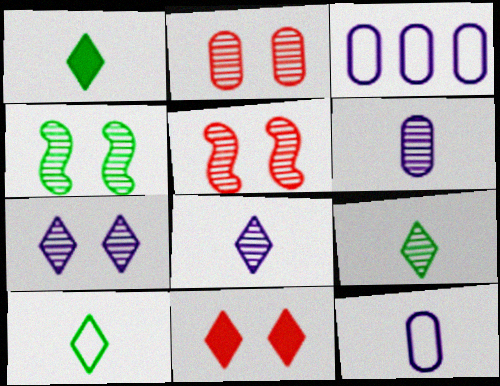[[1, 3, 5], 
[1, 9, 10], 
[2, 4, 7]]